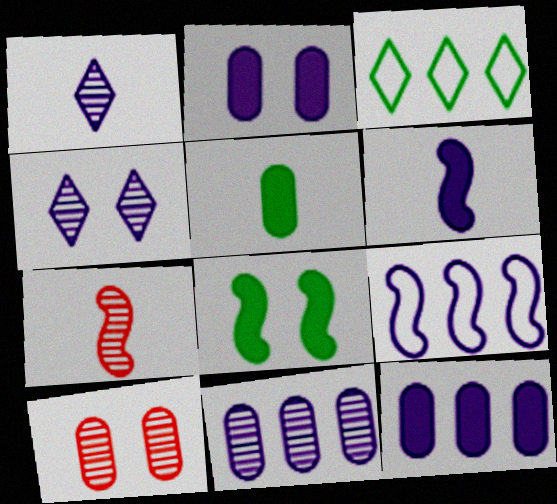[[1, 2, 9], 
[2, 3, 7], 
[3, 6, 10], 
[7, 8, 9]]